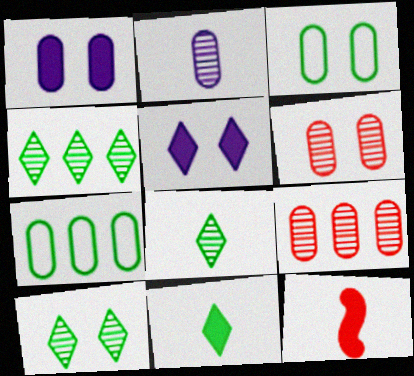[[1, 3, 6], 
[4, 8, 10]]